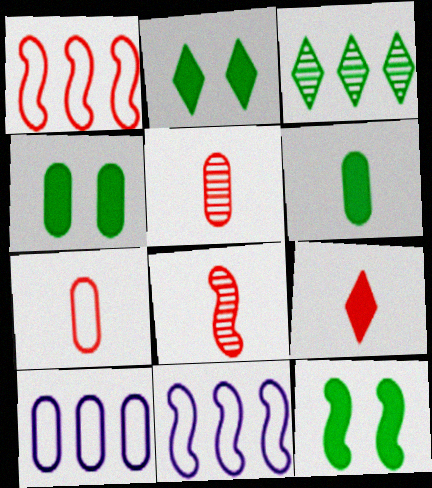[[2, 4, 12], 
[2, 5, 11], 
[2, 8, 10], 
[4, 5, 10], 
[7, 8, 9], 
[8, 11, 12]]